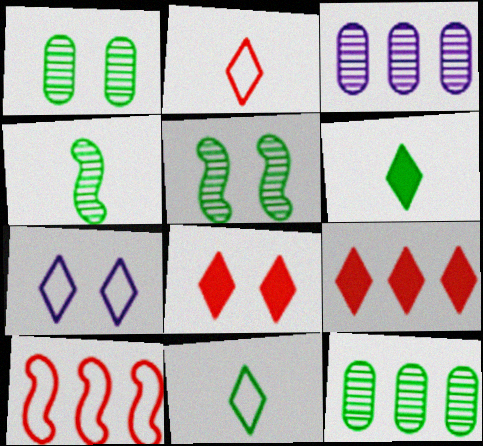[]